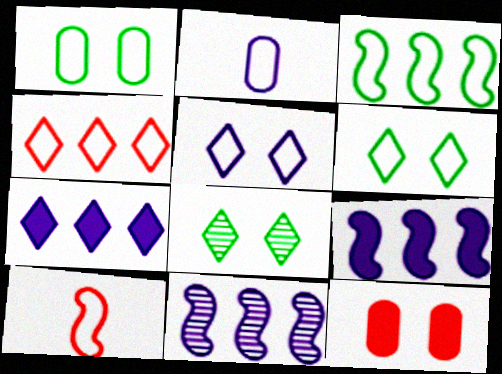[]